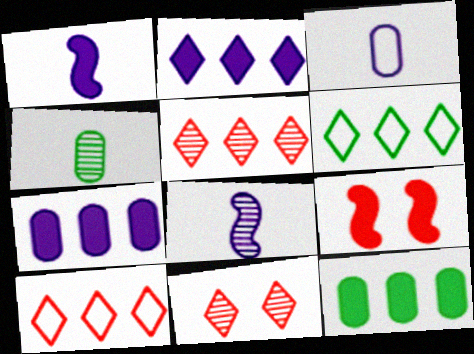[[2, 5, 6]]